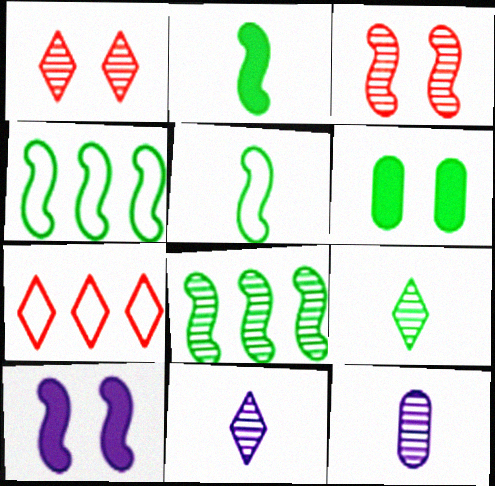[[1, 8, 12], 
[4, 6, 9]]